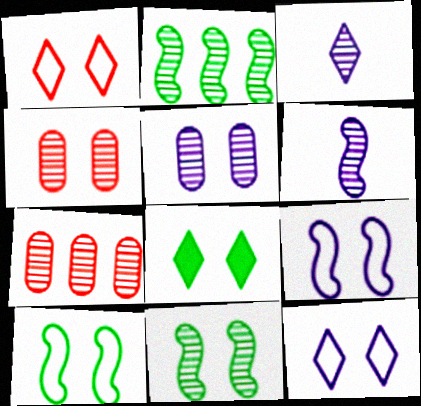[[2, 3, 4], 
[3, 7, 11], 
[4, 8, 9]]